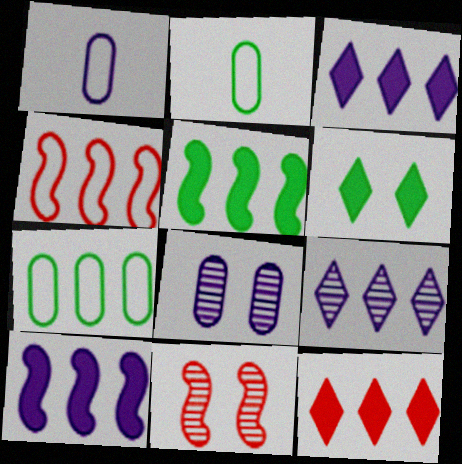[[2, 3, 11]]